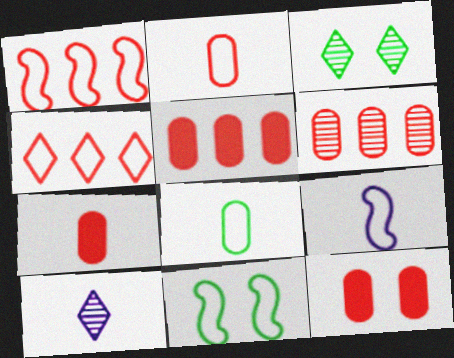[[1, 9, 11], 
[2, 6, 12], 
[3, 5, 9], 
[5, 7, 12], 
[5, 10, 11]]